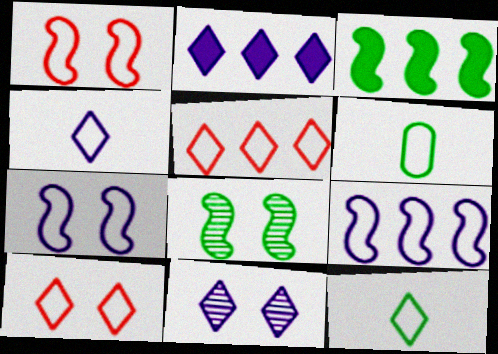[[2, 4, 11], 
[5, 6, 7], 
[6, 9, 10]]